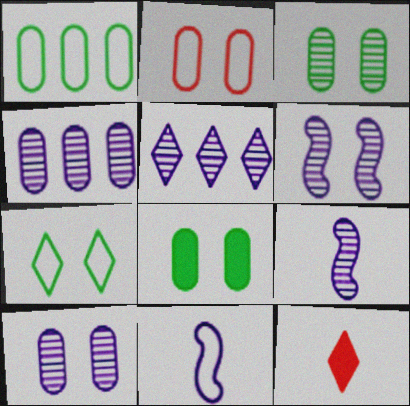[[1, 6, 12], 
[2, 8, 10], 
[5, 7, 12], 
[5, 9, 10]]